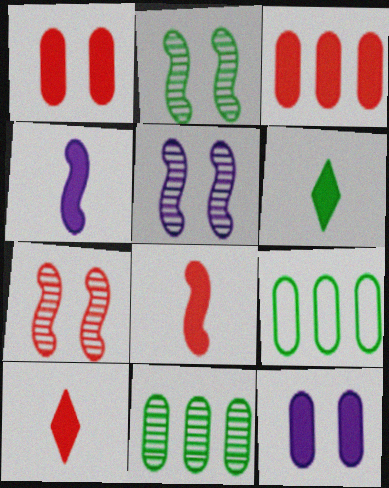[[2, 5, 7], 
[2, 6, 9], 
[5, 9, 10]]